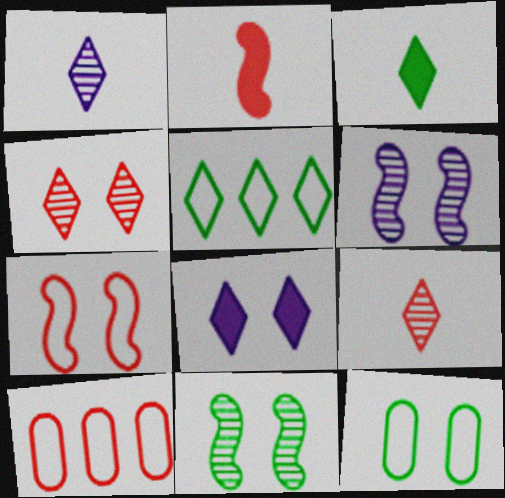[[2, 4, 10], 
[3, 6, 10], 
[5, 8, 9]]